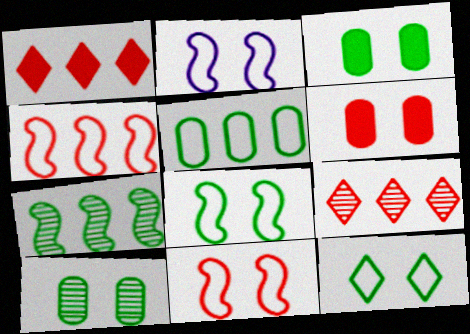[[2, 8, 11]]